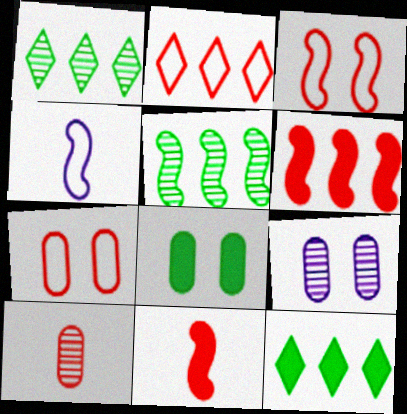[[7, 8, 9]]